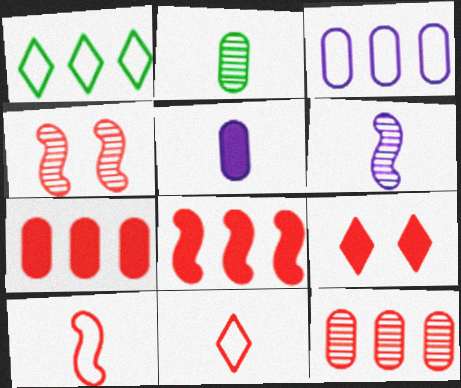[[1, 4, 5], 
[4, 7, 11], 
[4, 8, 10], 
[9, 10, 12]]